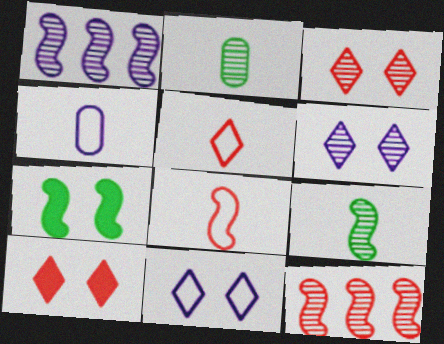[[1, 2, 3], 
[1, 7, 8], 
[2, 6, 12]]